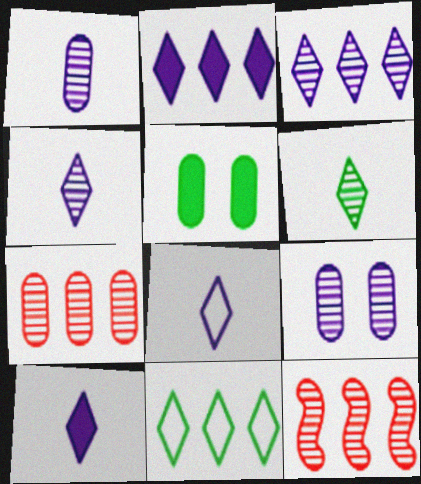[[4, 8, 10], 
[5, 8, 12], 
[6, 9, 12]]